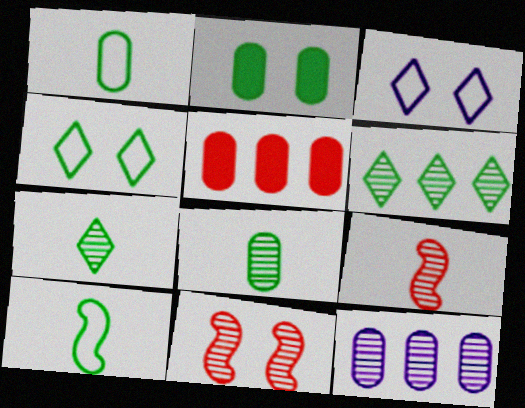[[2, 3, 11], 
[2, 6, 10], 
[7, 11, 12]]